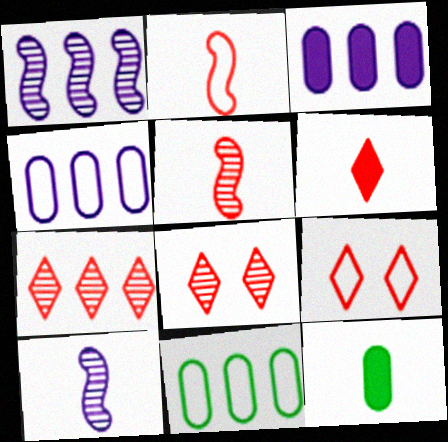[[1, 9, 12], 
[6, 7, 9]]